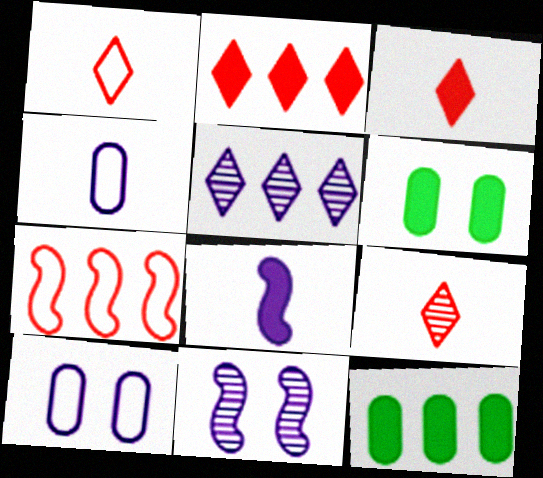[[1, 3, 9], 
[1, 11, 12], 
[2, 6, 8], 
[5, 7, 12], 
[5, 8, 10]]